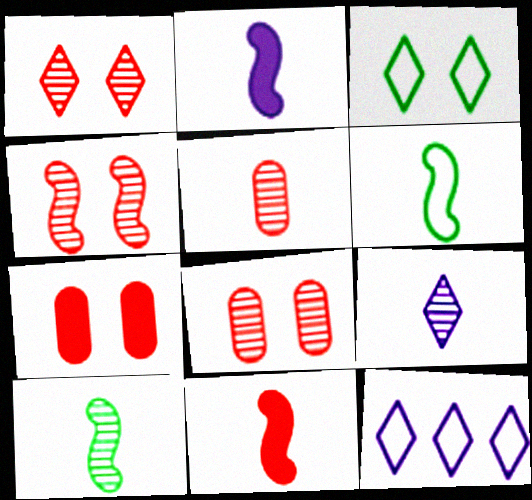[[1, 4, 8], 
[5, 9, 10], 
[7, 10, 12]]